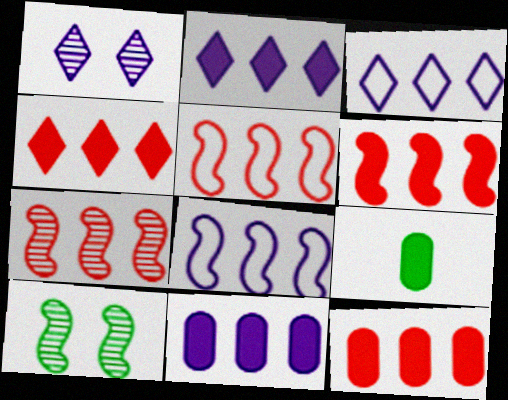[[1, 5, 9], 
[4, 6, 12], 
[5, 6, 7]]